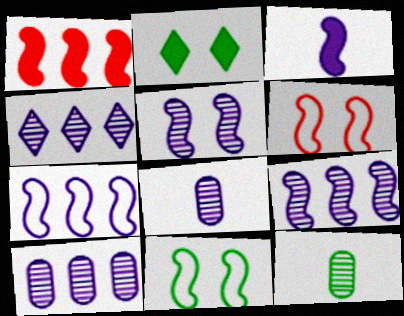[[3, 5, 7], 
[4, 5, 8], 
[4, 9, 10]]